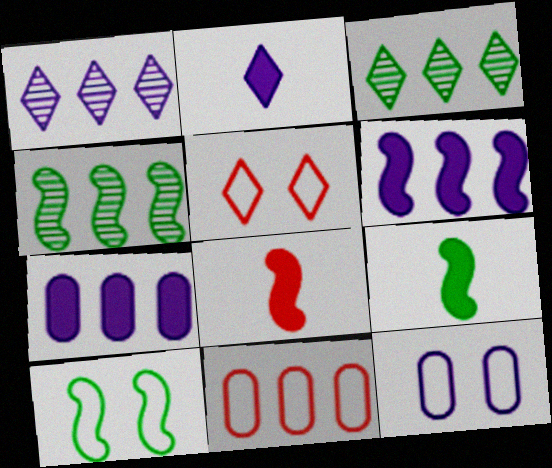[[2, 3, 5], 
[3, 6, 11], 
[3, 8, 12], 
[4, 9, 10], 
[5, 10, 12]]